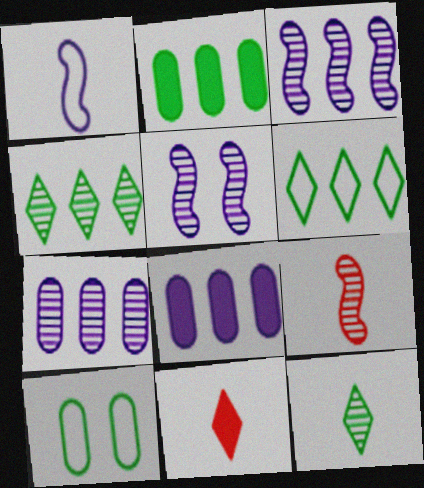[[3, 10, 11]]